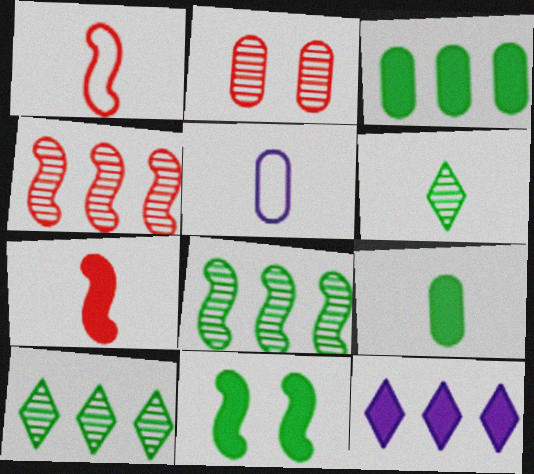[[2, 3, 5], 
[5, 6, 7]]